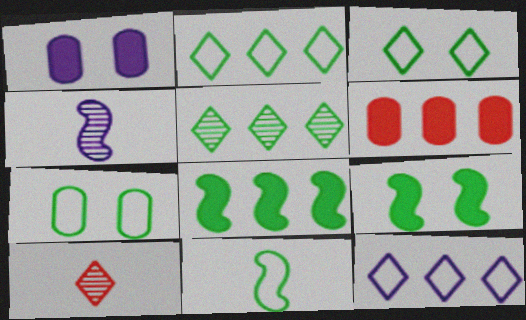[[1, 4, 12], 
[2, 7, 11], 
[3, 4, 6]]